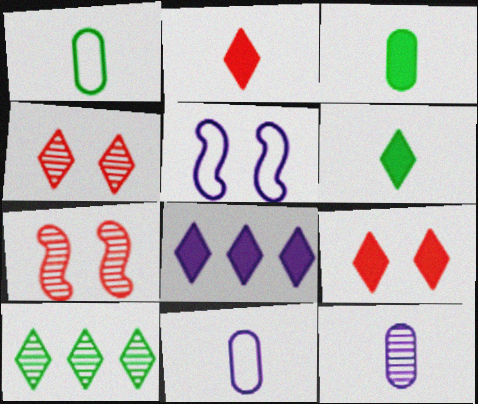[[1, 7, 8], 
[5, 8, 12], 
[6, 8, 9], 
[7, 10, 12]]